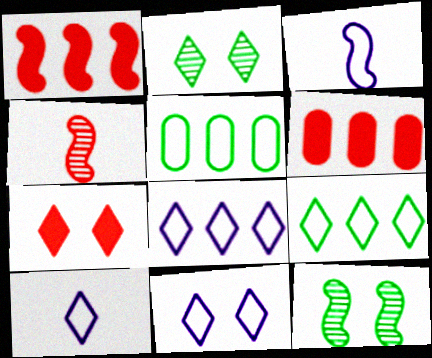[[1, 3, 12], 
[2, 3, 6], 
[2, 7, 11], 
[6, 10, 12], 
[8, 10, 11]]